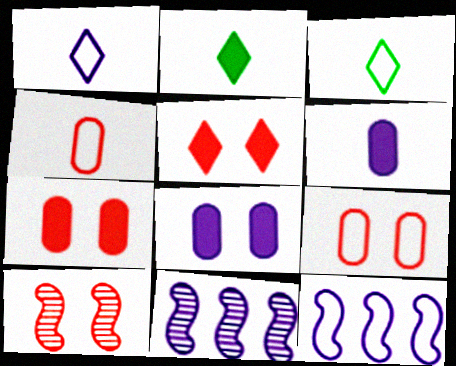[[1, 8, 11], 
[2, 9, 11], 
[3, 7, 11], 
[3, 9, 12], 
[5, 9, 10]]